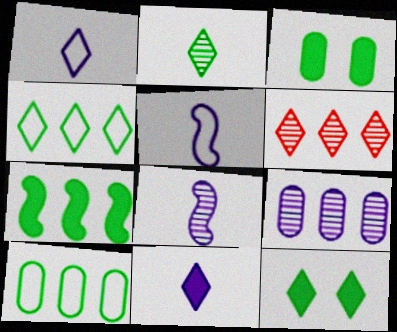[[1, 6, 12], 
[2, 4, 12], 
[3, 5, 6]]